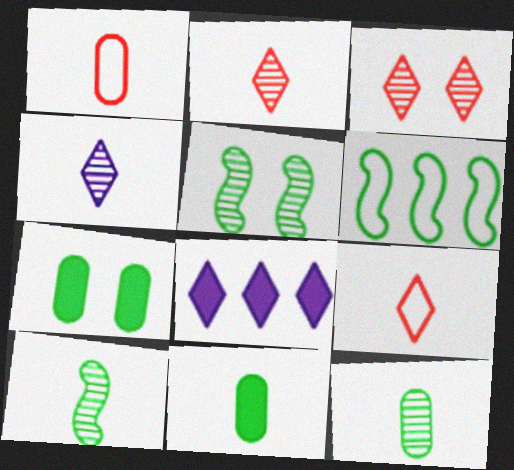[[1, 5, 8]]